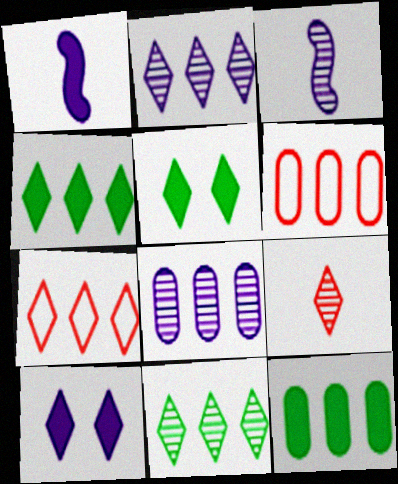[[2, 4, 7], 
[3, 5, 6], 
[6, 8, 12]]